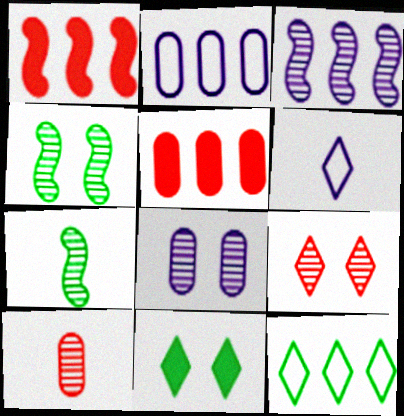[[3, 5, 12], 
[4, 5, 6], 
[4, 8, 9]]